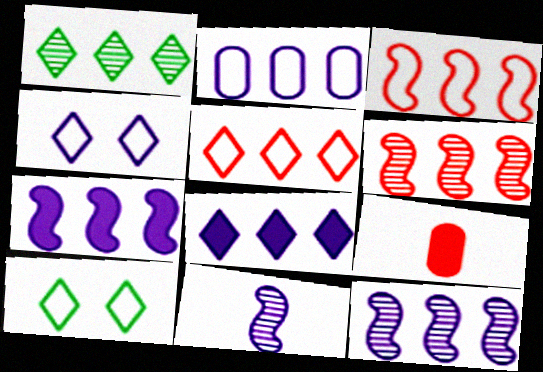[[1, 5, 8], 
[2, 8, 12], 
[9, 10, 12]]